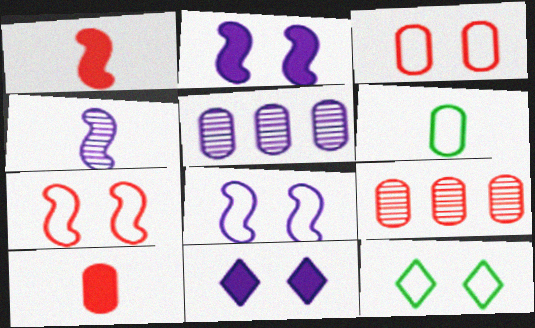[[1, 5, 12], 
[3, 8, 12], 
[3, 9, 10]]